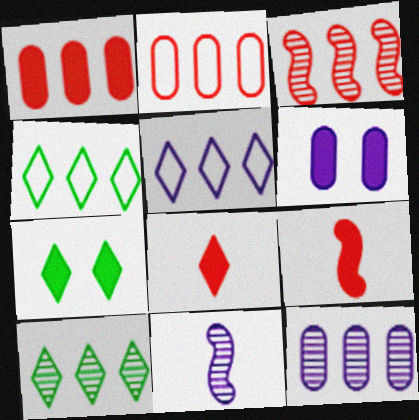[[2, 7, 11], 
[3, 10, 12], 
[5, 6, 11]]